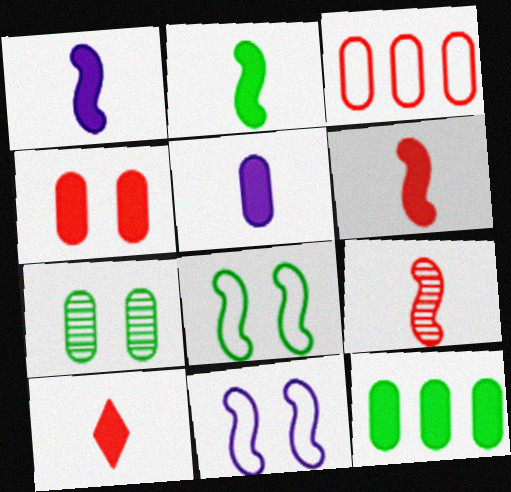[[1, 2, 6], 
[2, 5, 10], 
[3, 5, 7], 
[4, 5, 12]]